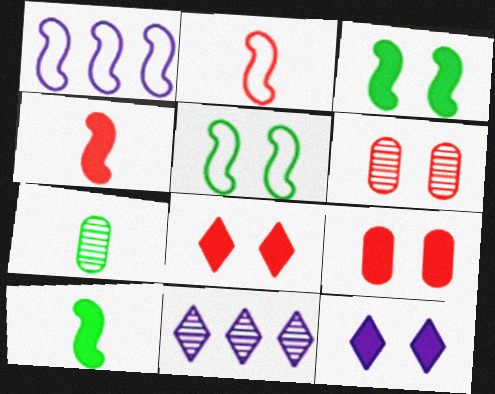[[1, 2, 5], 
[1, 7, 8], 
[3, 9, 12], 
[5, 6, 12]]